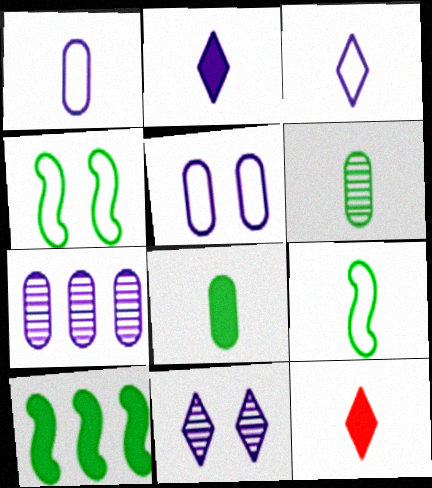[[4, 7, 12]]